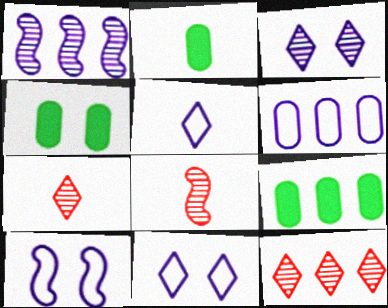[[2, 4, 9], 
[2, 5, 8], 
[2, 10, 12], 
[5, 6, 10], 
[7, 9, 10], 
[8, 9, 11]]